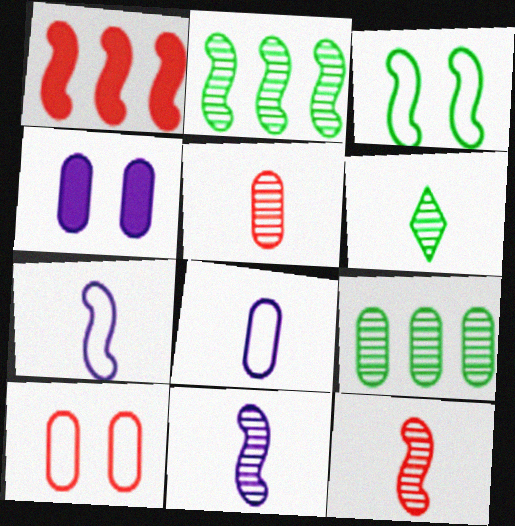[[1, 3, 11], 
[5, 6, 11]]